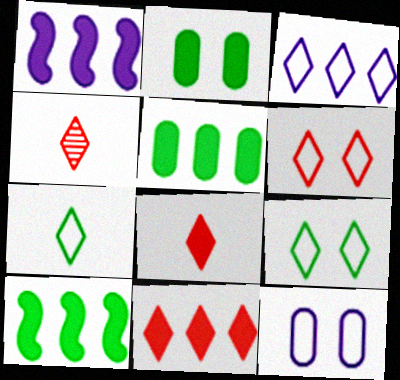[[1, 2, 8], 
[1, 5, 11], 
[3, 6, 7], 
[4, 6, 11], 
[4, 10, 12]]